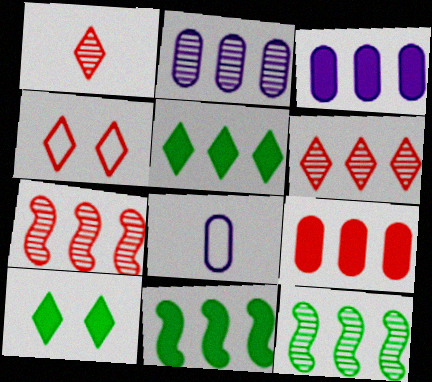[[2, 6, 12], 
[7, 8, 10]]